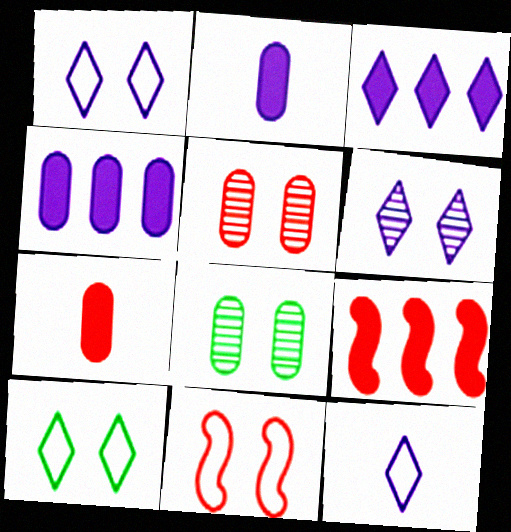[[3, 6, 12], 
[8, 9, 12]]